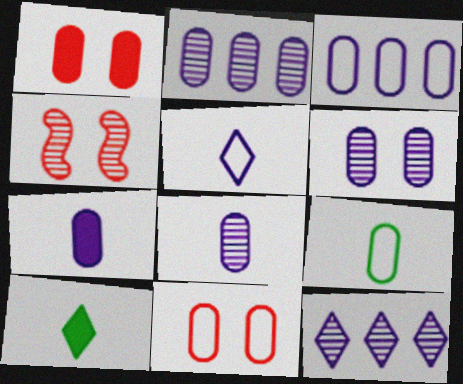[[1, 2, 9], 
[2, 6, 8], 
[3, 4, 10], 
[3, 6, 7], 
[3, 9, 11]]